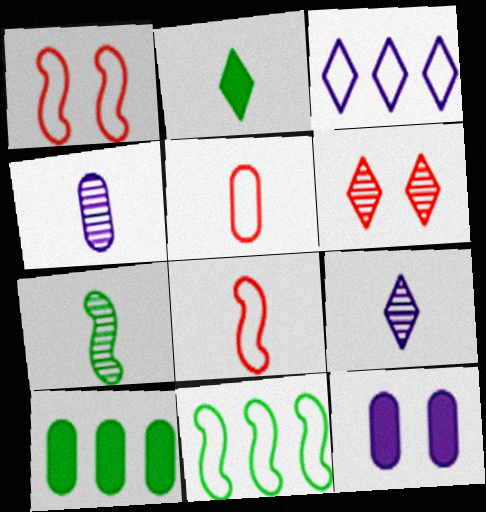[[1, 9, 10], 
[2, 3, 6], 
[2, 4, 8]]